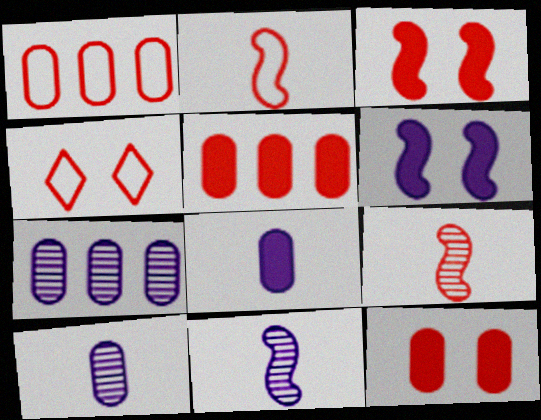[[1, 2, 4], 
[4, 5, 9]]